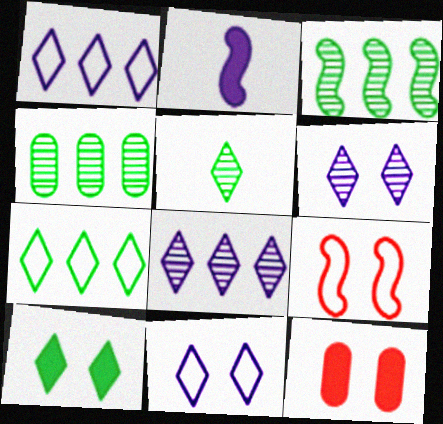[[2, 3, 9], 
[5, 7, 10]]